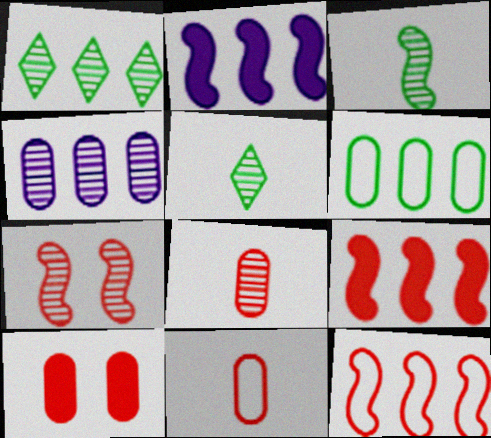[[4, 5, 7]]